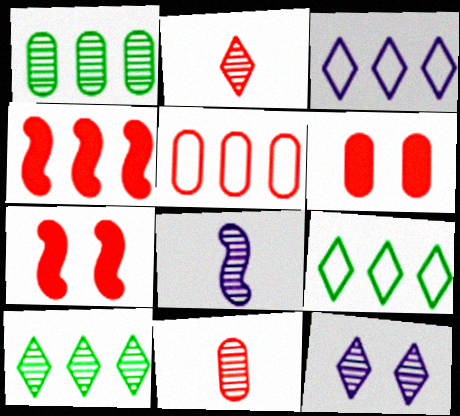[[1, 3, 4], 
[2, 5, 7], 
[2, 10, 12], 
[5, 6, 11], 
[6, 8, 9]]